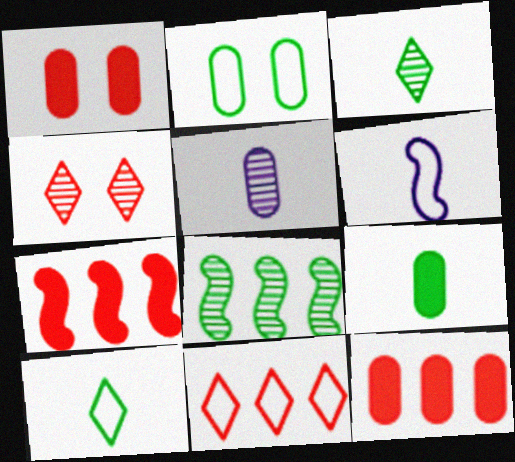[[2, 5, 12], 
[2, 6, 11], 
[4, 5, 8]]